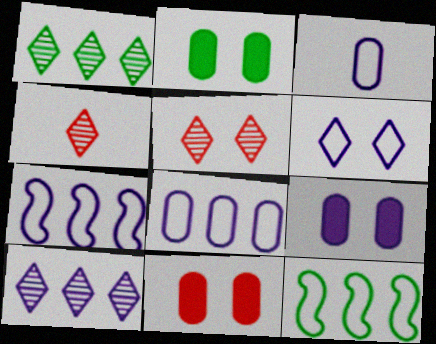[[2, 4, 7], 
[2, 9, 11], 
[3, 6, 7], 
[4, 9, 12]]